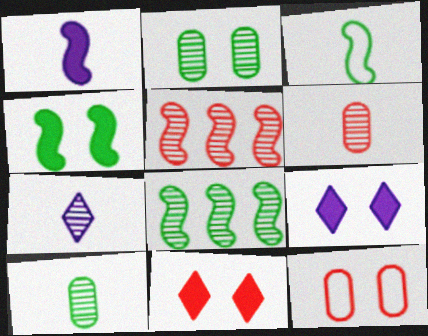[[2, 5, 7], 
[3, 4, 8]]